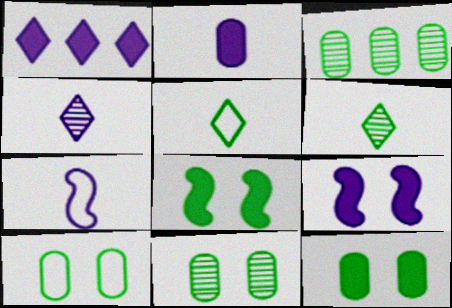[[1, 2, 9], 
[2, 4, 7], 
[3, 5, 8], 
[10, 11, 12]]